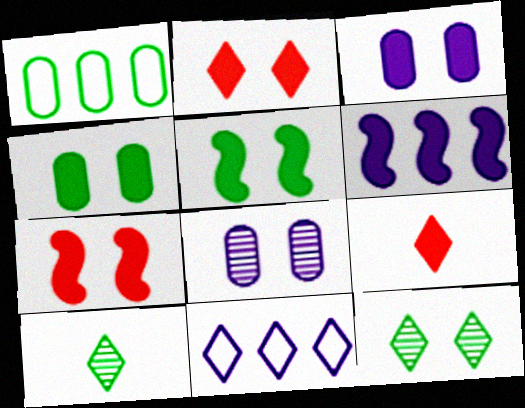[[1, 5, 10], 
[2, 3, 5], 
[2, 10, 11], 
[4, 6, 9], 
[9, 11, 12]]